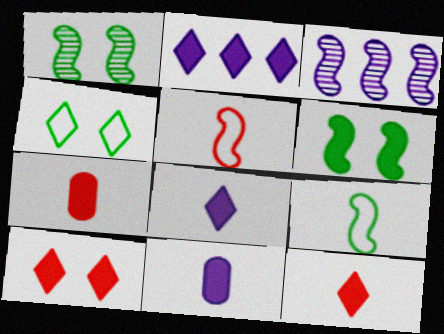[[2, 6, 7], 
[3, 4, 7], 
[3, 5, 6]]